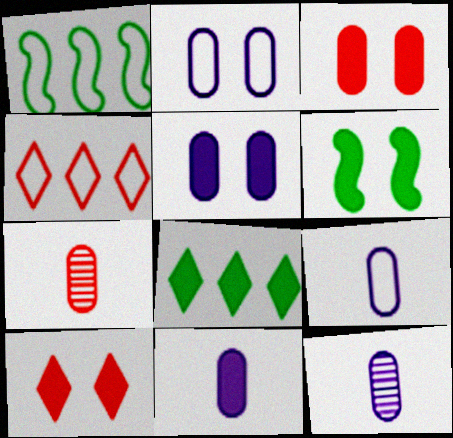[[1, 10, 12], 
[4, 6, 12], 
[5, 6, 10], 
[9, 11, 12]]